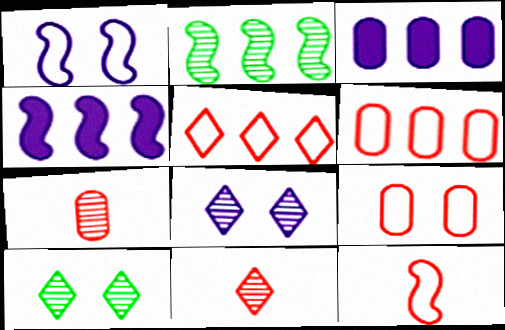[[2, 3, 5], 
[2, 7, 8], 
[3, 10, 12], 
[5, 9, 12]]